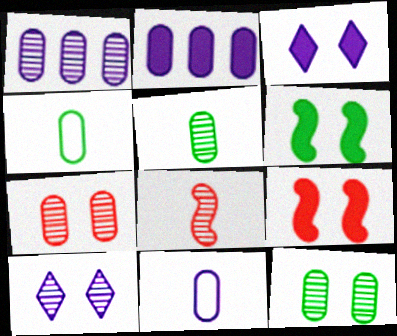[[1, 5, 7], 
[2, 4, 7]]